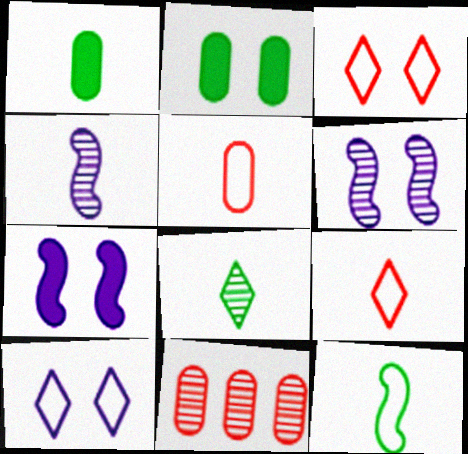[[1, 4, 9], 
[1, 8, 12], 
[2, 3, 6], 
[6, 8, 11]]